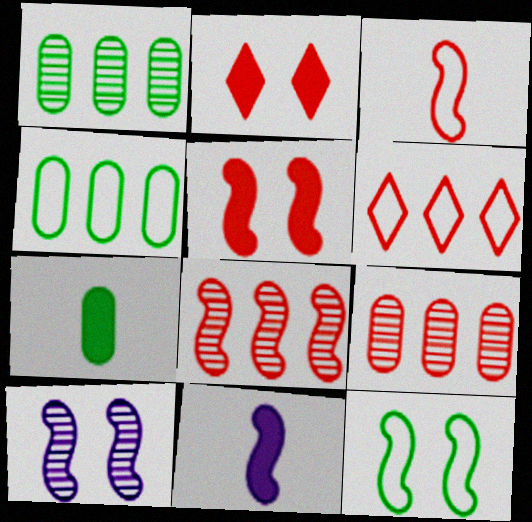[[2, 3, 9], 
[3, 5, 8], 
[5, 10, 12], 
[6, 7, 10], 
[8, 11, 12]]